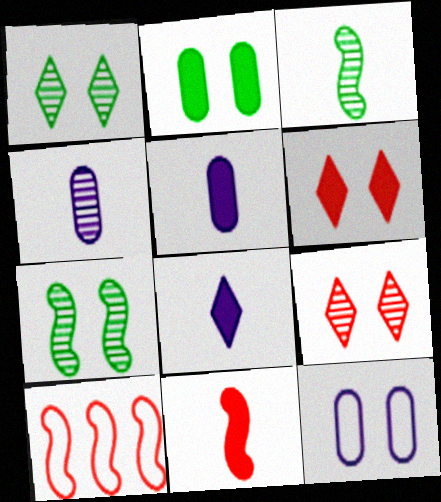[[1, 5, 10], 
[6, 7, 12]]